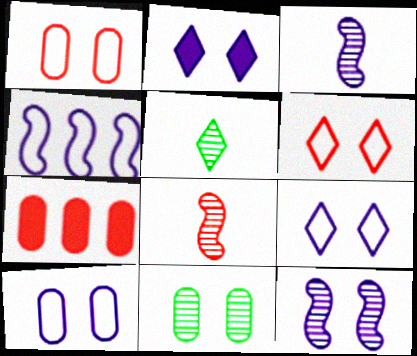[[2, 10, 12], 
[6, 7, 8]]